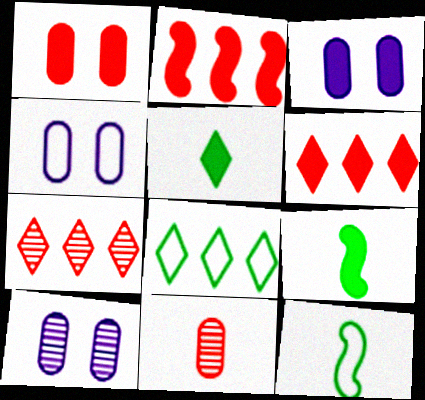[[2, 3, 5], 
[3, 4, 10], 
[3, 6, 9], 
[3, 7, 12], 
[4, 7, 9], 
[6, 10, 12]]